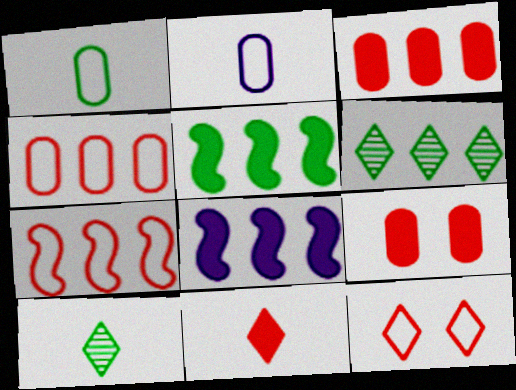[[4, 6, 8]]